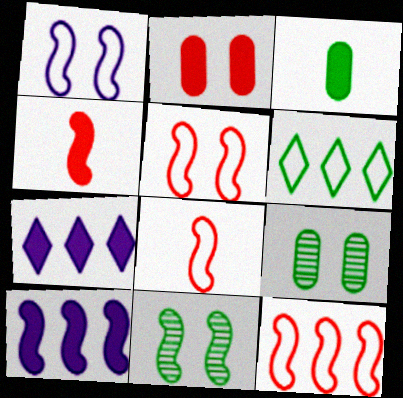[[3, 6, 11], 
[5, 8, 12], 
[7, 8, 9], 
[8, 10, 11]]